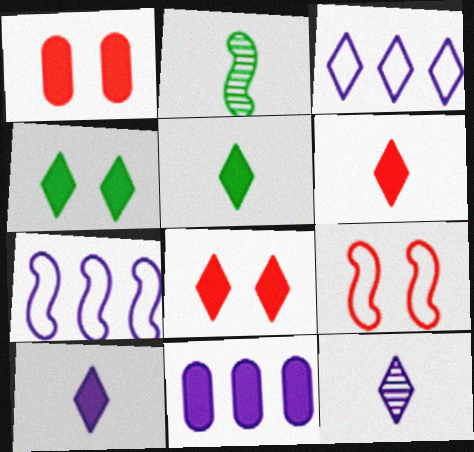[[1, 2, 3], 
[5, 6, 10]]